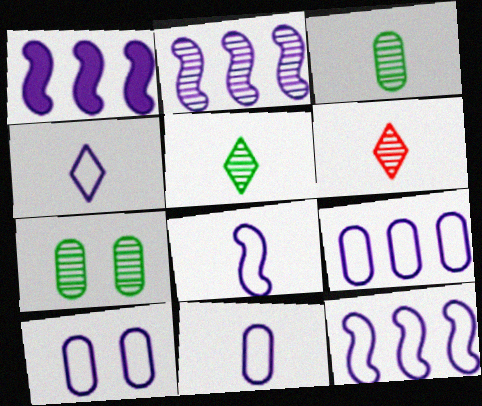[[1, 2, 12], 
[2, 6, 7], 
[4, 8, 11], 
[4, 10, 12], 
[9, 10, 11]]